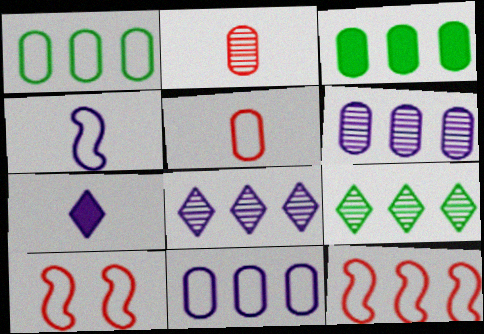[[3, 8, 12]]